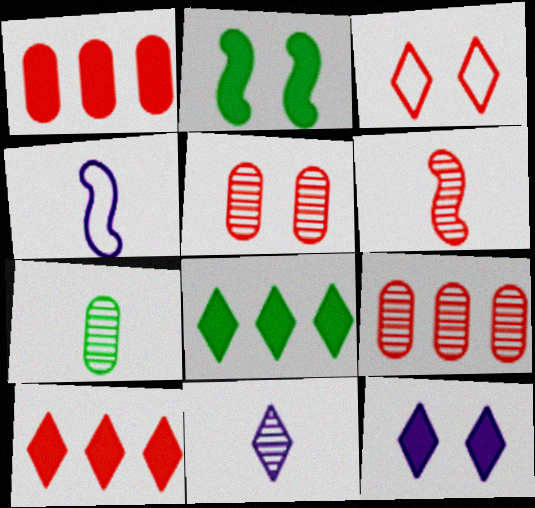[[1, 3, 6], 
[3, 8, 11], 
[4, 5, 8], 
[6, 7, 11]]